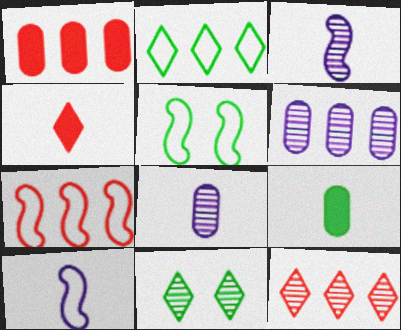[[1, 7, 12], 
[1, 10, 11], 
[4, 5, 6], 
[5, 7, 10]]